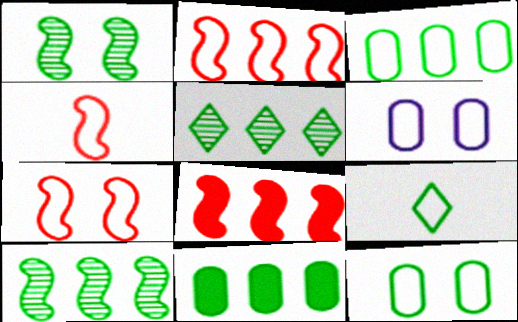[[1, 9, 11], 
[2, 4, 7], 
[2, 6, 9]]